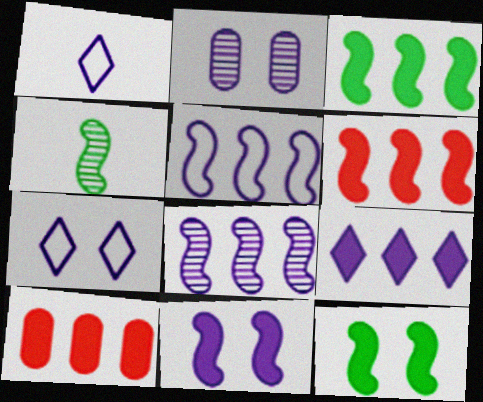[[2, 7, 11], 
[3, 9, 10], 
[4, 7, 10]]